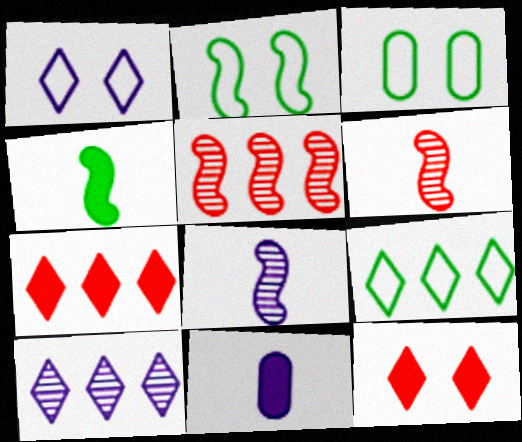[[3, 7, 8], 
[7, 9, 10]]